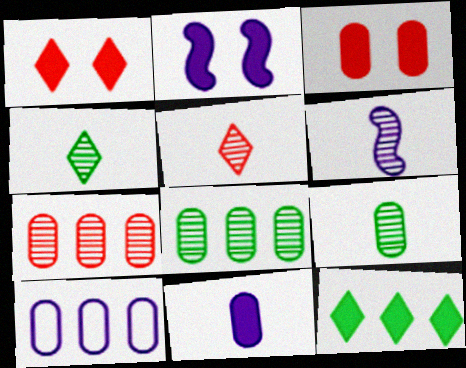[[3, 9, 10], 
[5, 6, 9]]